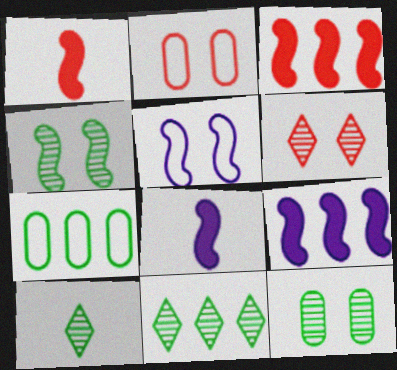[[2, 8, 11], 
[2, 9, 10], 
[6, 7, 8]]